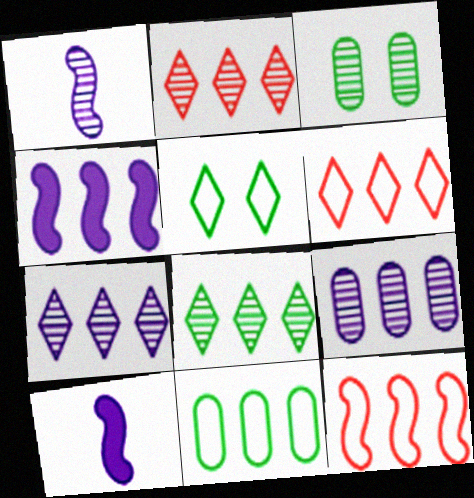[[1, 2, 3], 
[2, 4, 11], 
[2, 7, 8], 
[3, 6, 10]]